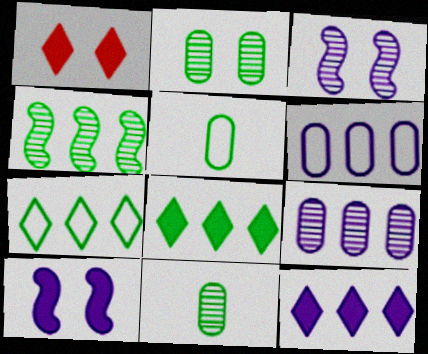[]